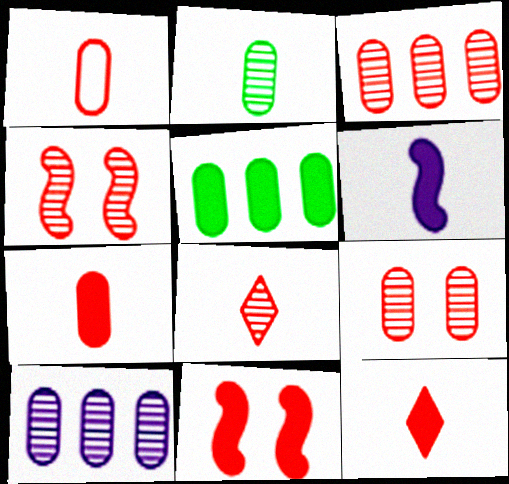[[2, 9, 10], 
[3, 4, 8]]